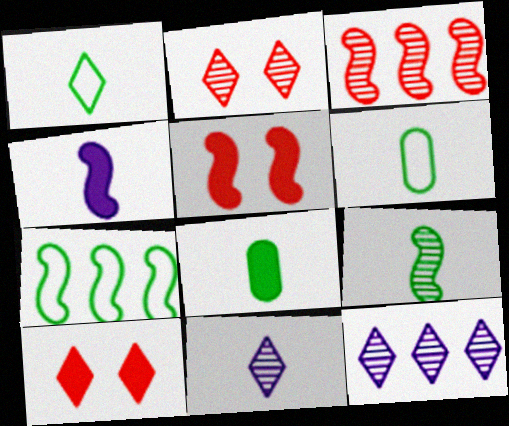[[1, 8, 9], 
[1, 10, 12], 
[5, 6, 12]]